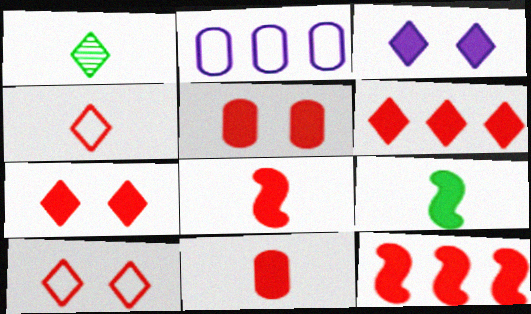[[5, 6, 8], 
[7, 11, 12]]